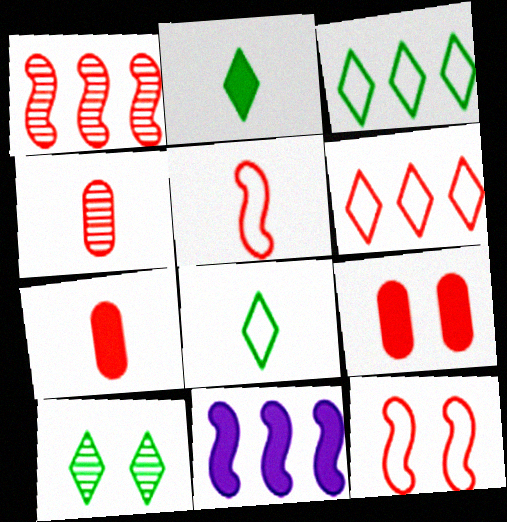[[2, 3, 10], 
[2, 9, 11]]